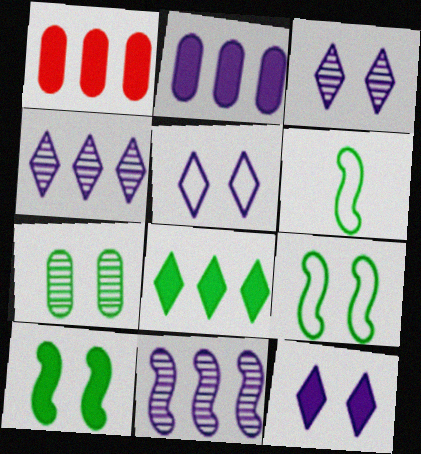[[1, 3, 6], 
[3, 5, 12], 
[6, 7, 8]]